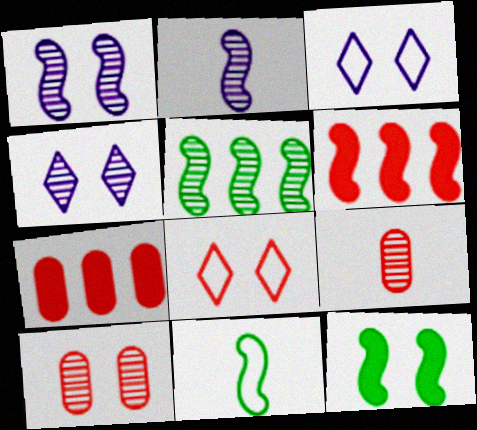[[1, 6, 11], 
[3, 10, 12], 
[4, 5, 9], 
[4, 7, 11], 
[5, 11, 12], 
[6, 8, 9]]